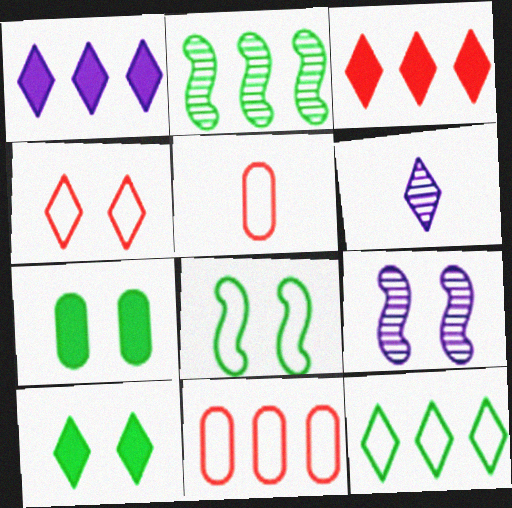[[1, 2, 11], 
[4, 7, 9]]